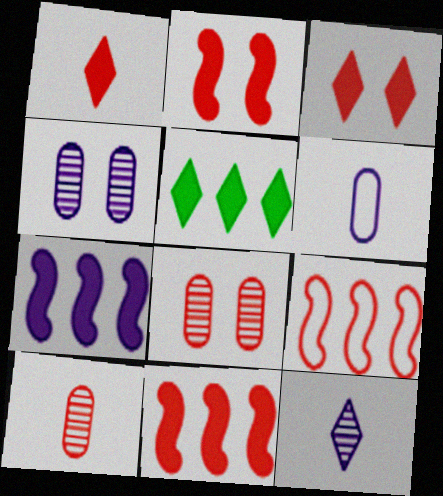[[1, 8, 9], 
[3, 9, 10]]